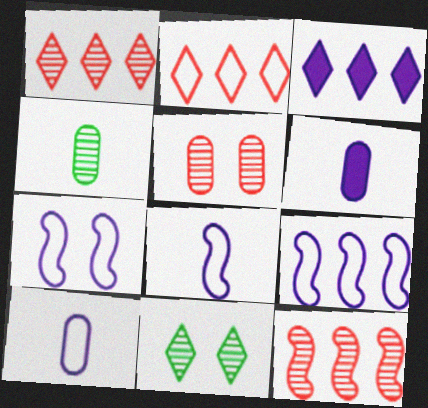[[7, 8, 9]]